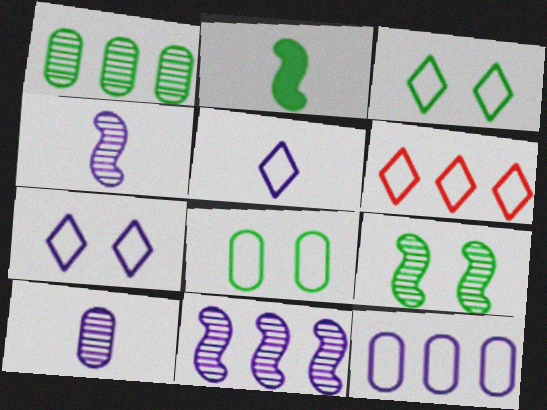[[1, 2, 3], 
[3, 5, 6]]